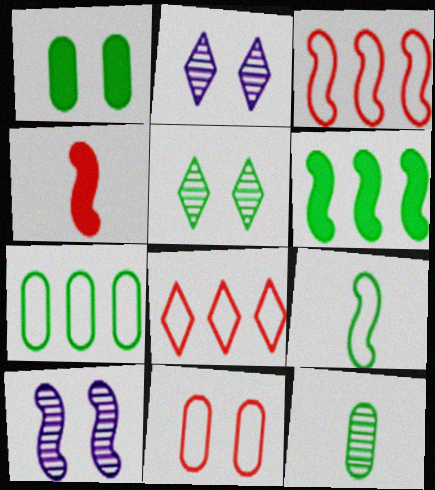[[1, 7, 12], 
[2, 4, 7]]